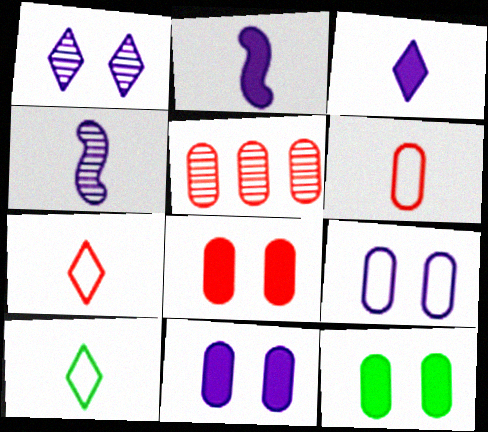[[5, 6, 8], 
[8, 11, 12]]